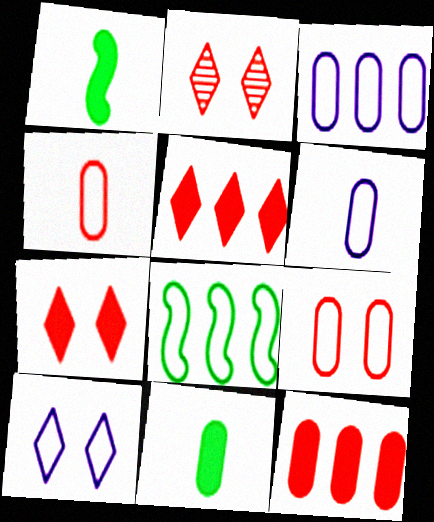[[1, 2, 3], 
[4, 8, 10]]